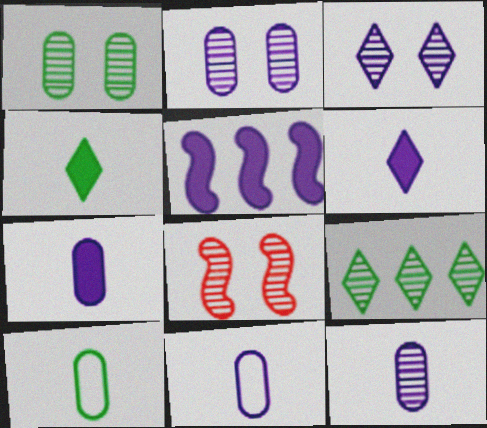[[1, 3, 8], 
[3, 5, 11], 
[7, 11, 12], 
[8, 9, 12]]